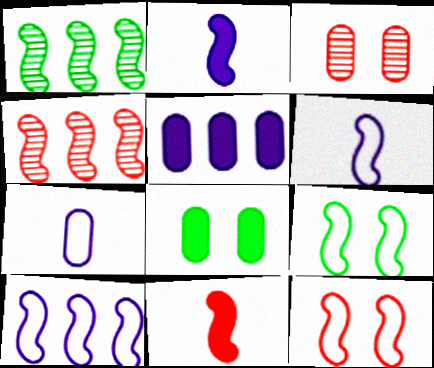[[1, 2, 12], 
[2, 4, 9], 
[4, 11, 12]]